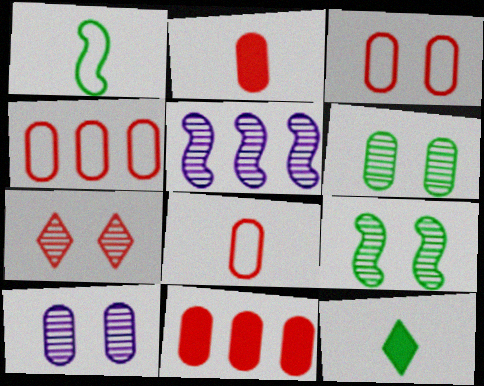[[3, 4, 8], 
[3, 5, 12], 
[7, 9, 10]]